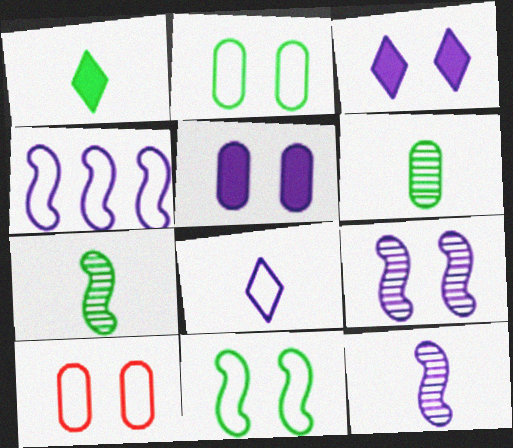[]